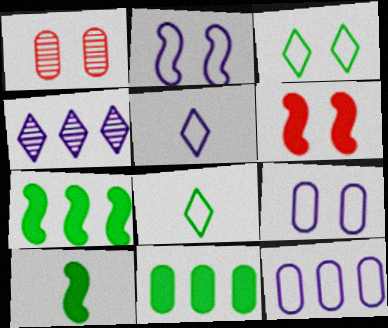[[1, 5, 7], 
[2, 5, 12]]